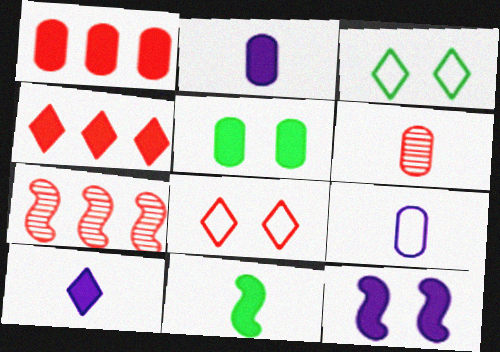[[1, 2, 5], 
[2, 3, 7]]